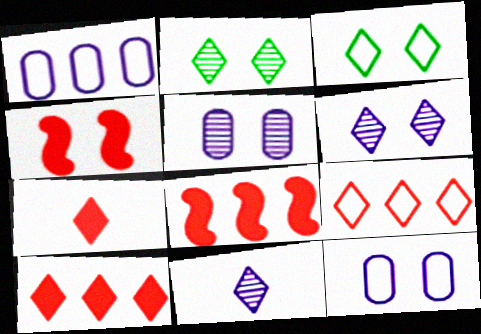[[2, 4, 12], 
[3, 4, 5], 
[3, 10, 11]]